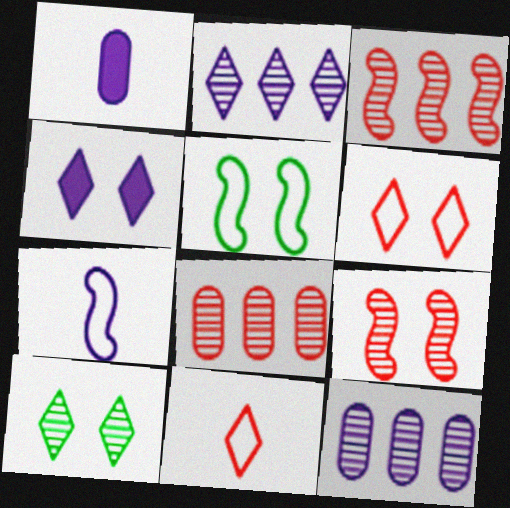[[4, 6, 10], 
[4, 7, 12]]